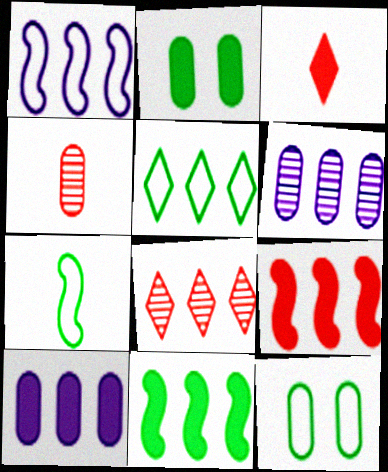[[4, 10, 12], 
[5, 6, 9], 
[5, 7, 12]]